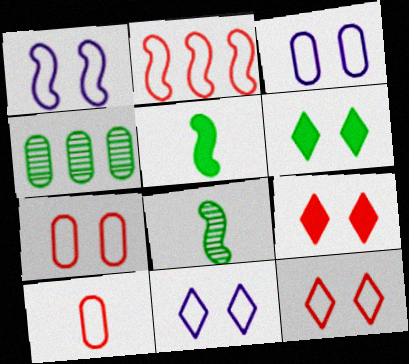[[1, 3, 11], 
[2, 10, 12]]